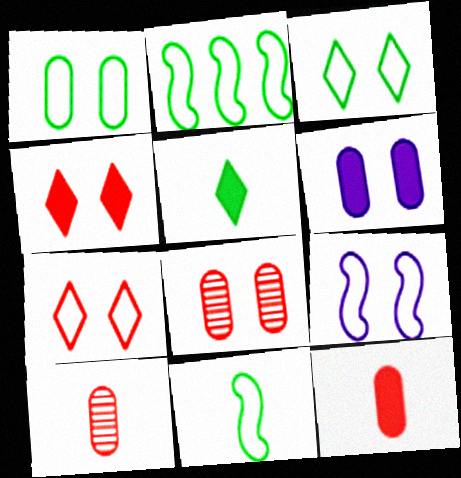[[1, 6, 8], 
[1, 7, 9]]